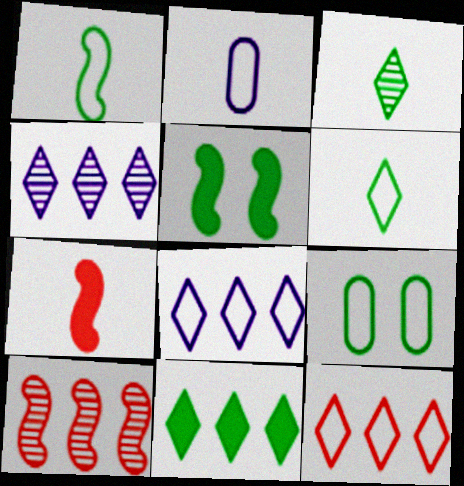[[2, 3, 7], 
[4, 7, 9], 
[4, 11, 12]]